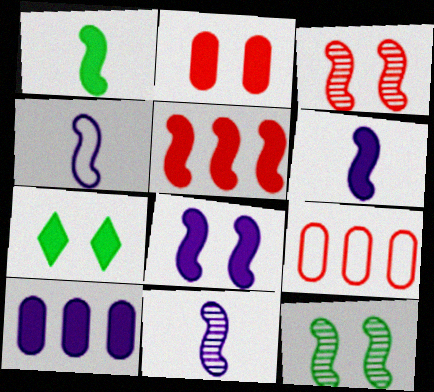[[1, 5, 8], 
[2, 7, 8], 
[4, 5, 12], 
[4, 6, 11], 
[7, 9, 11]]